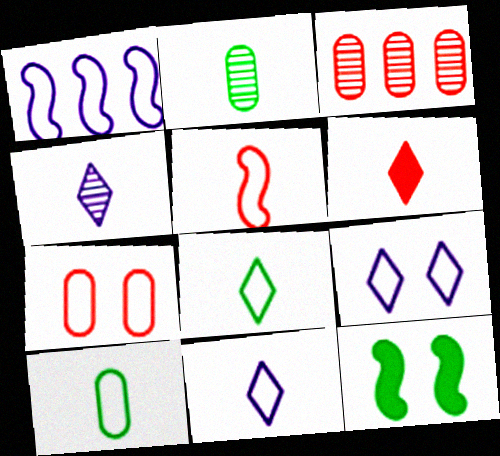[[1, 7, 8], 
[3, 11, 12], 
[4, 6, 8], 
[5, 10, 11]]